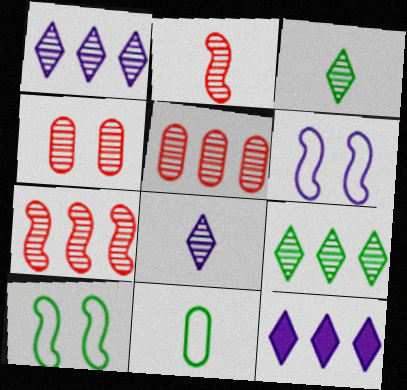[]